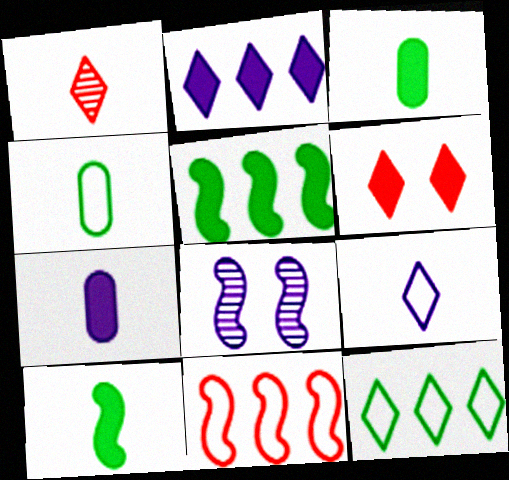[[5, 6, 7], 
[8, 10, 11]]